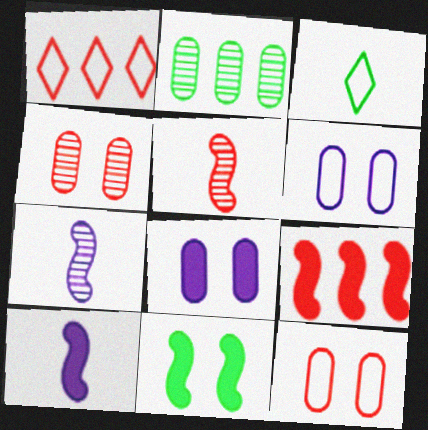[[2, 3, 11], 
[9, 10, 11]]